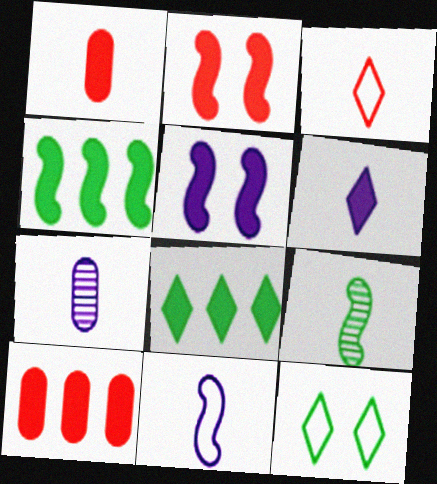[[1, 5, 8], 
[6, 7, 11]]